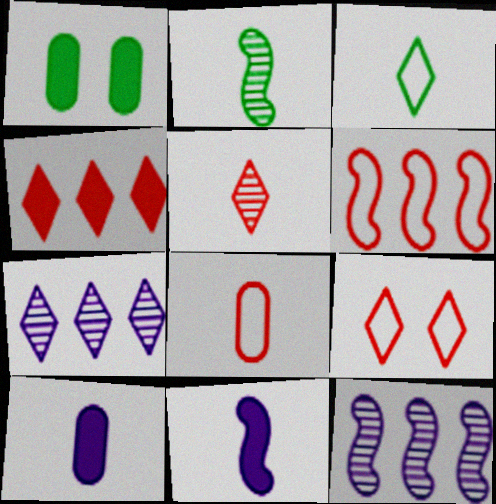[[1, 4, 11], 
[4, 5, 9], 
[6, 8, 9]]